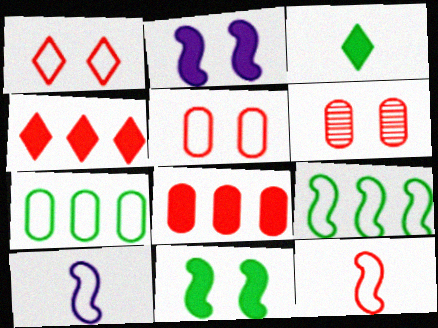[[1, 7, 10], 
[2, 3, 8], 
[4, 6, 12]]